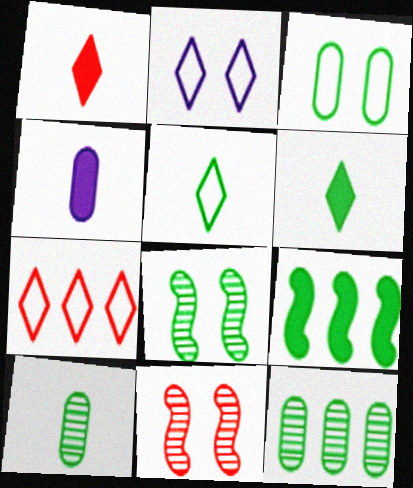[[2, 5, 7], 
[4, 7, 8]]